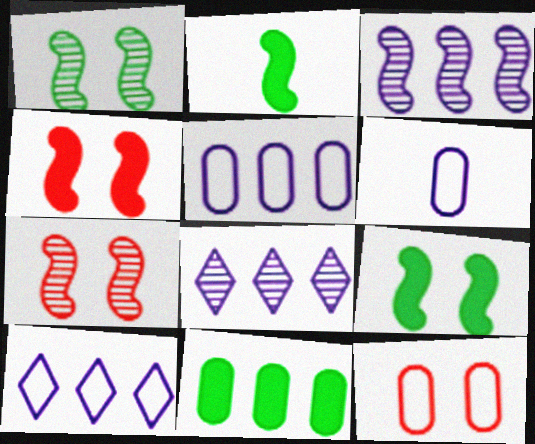[[2, 8, 12]]